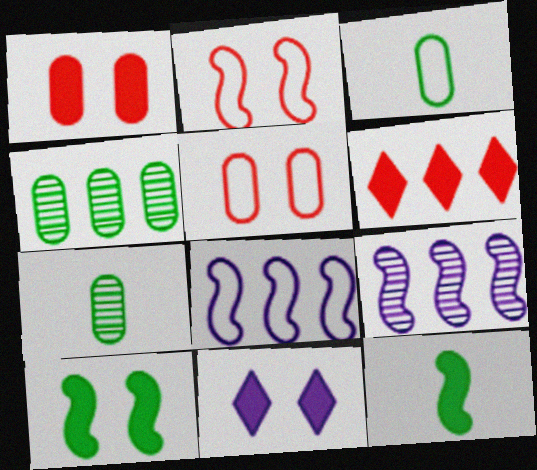[[1, 10, 11], 
[2, 9, 12], 
[4, 6, 8]]